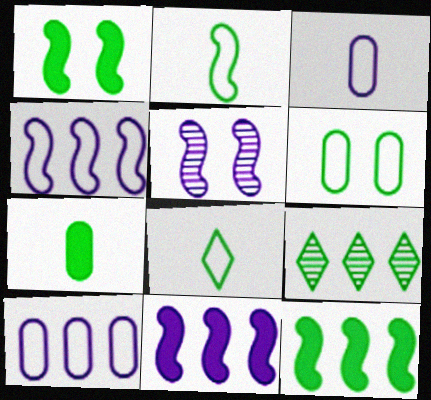[]